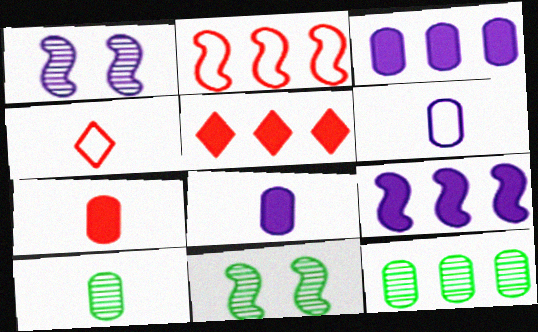[[3, 4, 11], 
[5, 6, 11], 
[6, 7, 10]]